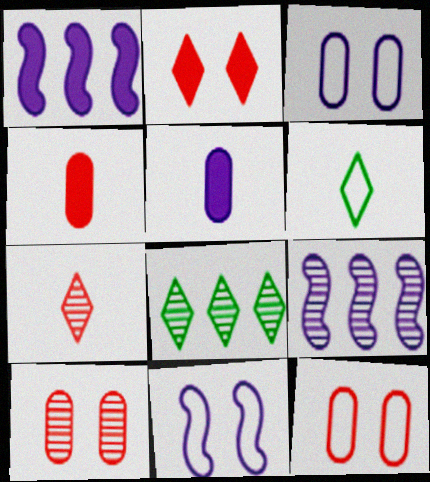[[1, 6, 10], 
[4, 8, 11]]